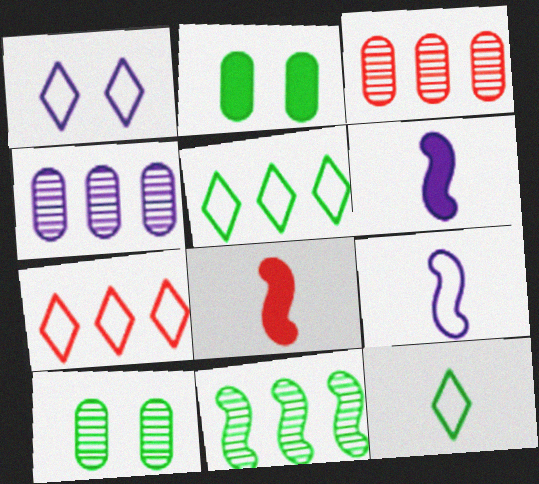[[1, 4, 6], 
[1, 7, 12], 
[2, 11, 12], 
[6, 7, 10]]